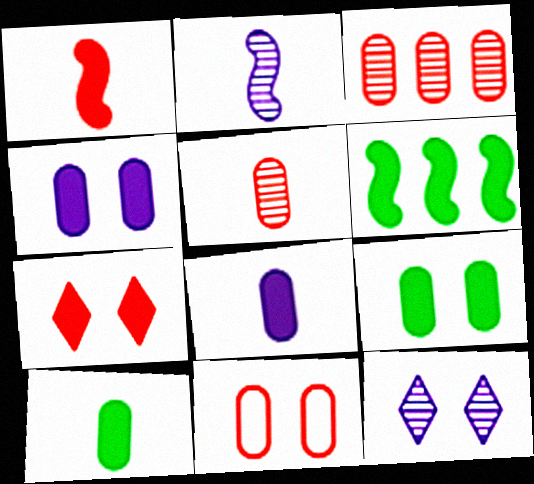[[6, 7, 8]]